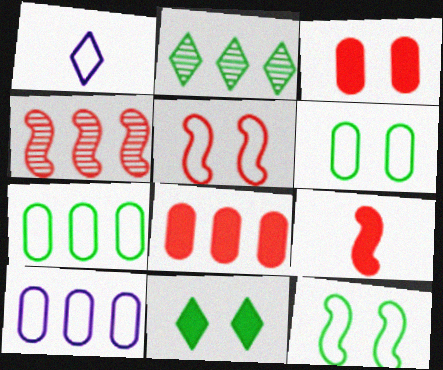[[1, 5, 7], 
[4, 5, 9]]